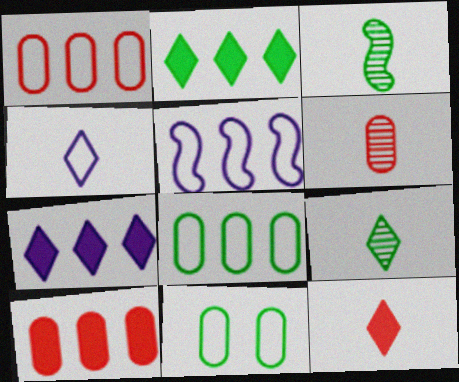[[2, 3, 11], 
[4, 9, 12]]